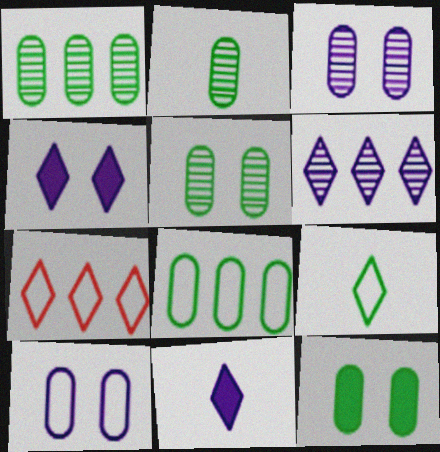[[1, 2, 5], 
[2, 8, 12]]